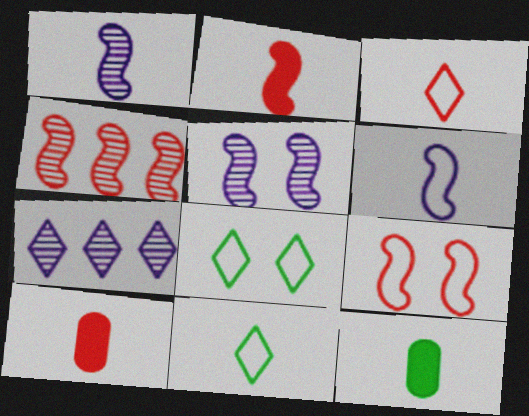[[1, 3, 12], 
[1, 10, 11], 
[2, 4, 9], 
[7, 9, 12]]